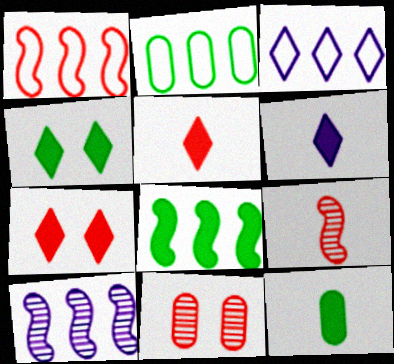[[1, 2, 3], 
[1, 5, 11], 
[1, 8, 10], 
[4, 8, 12]]